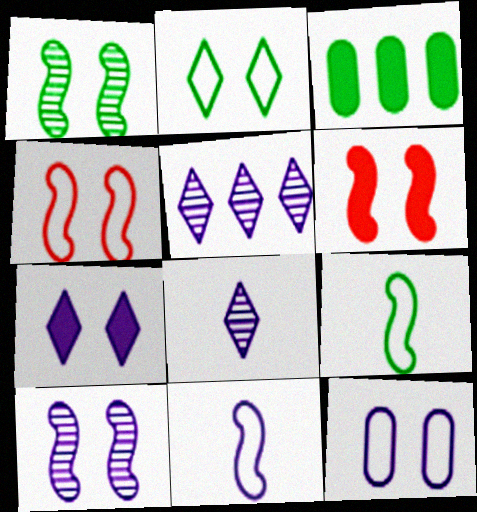[[2, 4, 12], 
[3, 4, 8], 
[7, 10, 12]]